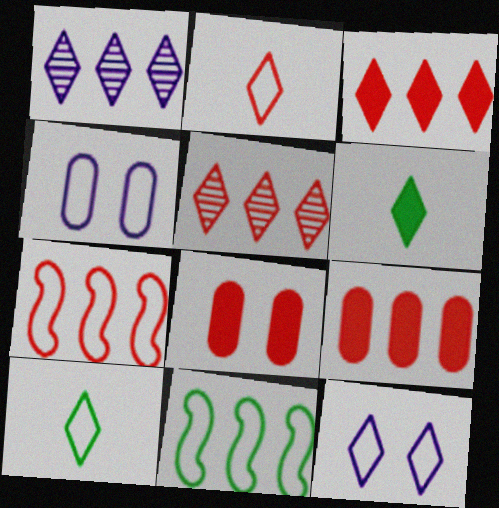[[1, 9, 11], 
[2, 4, 11], 
[4, 7, 10], 
[5, 6, 12], 
[5, 7, 9]]